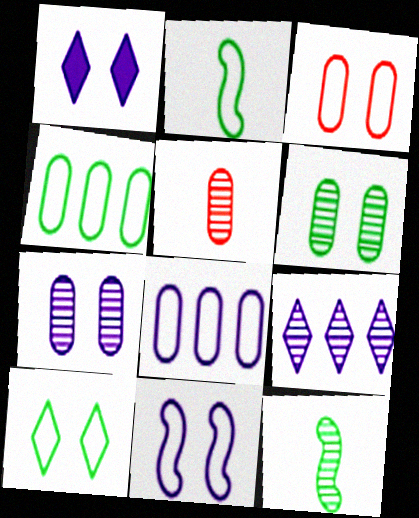[[1, 7, 11], 
[2, 4, 10], 
[3, 10, 11]]